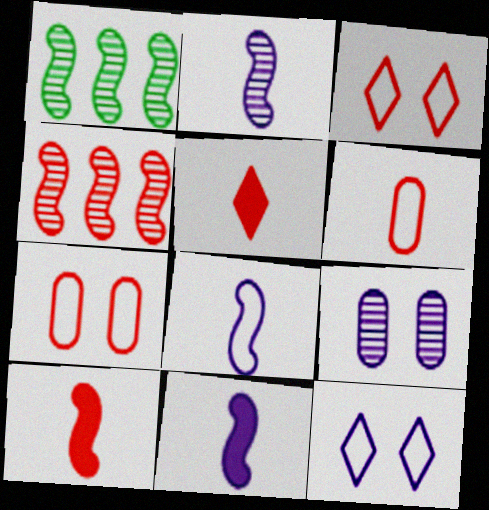[[2, 8, 11], 
[4, 5, 7]]